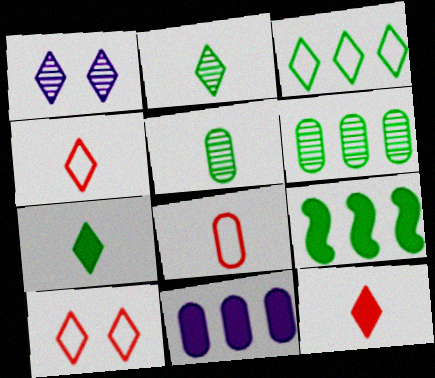[[1, 3, 12], 
[1, 8, 9], 
[3, 6, 9]]